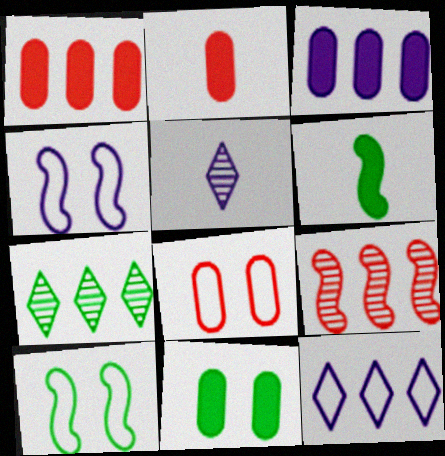[[1, 5, 10], 
[2, 3, 11], 
[2, 4, 7], 
[3, 4, 5], 
[4, 6, 9]]